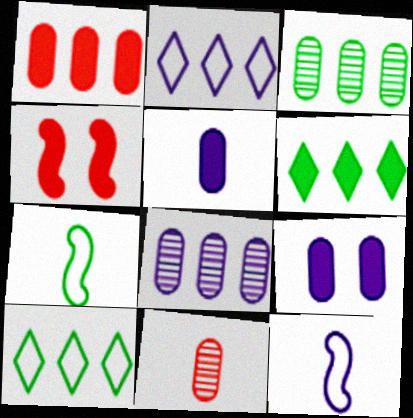[[4, 5, 6]]